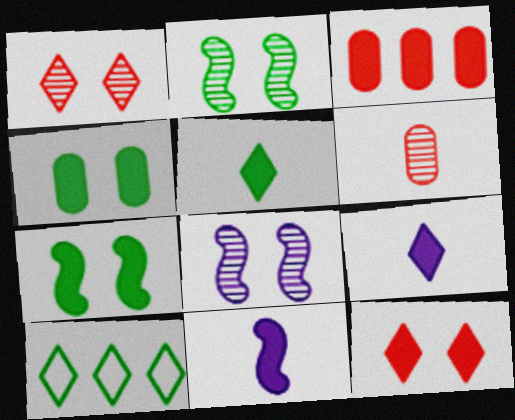[[1, 9, 10], 
[3, 7, 9]]